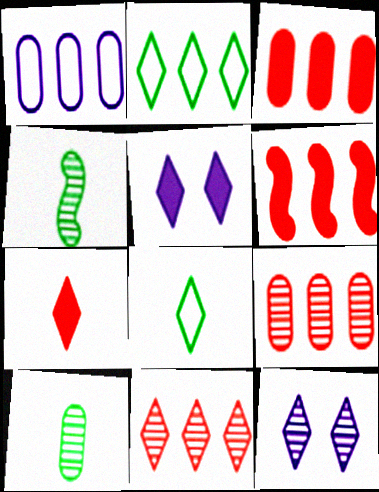[[2, 7, 12], 
[4, 9, 12], 
[5, 8, 11]]